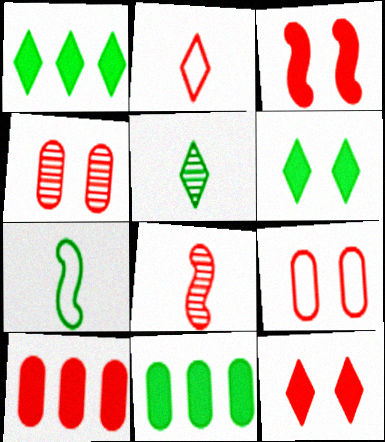[]